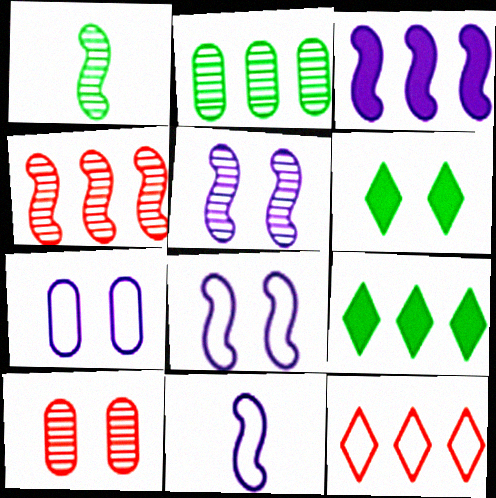[[1, 4, 5], 
[2, 3, 12], 
[3, 5, 11], 
[6, 8, 10], 
[9, 10, 11]]